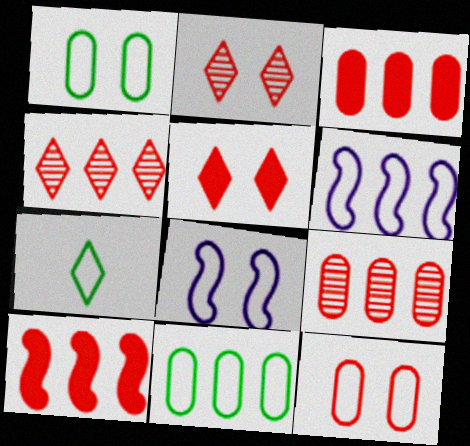[[6, 7, 12]]